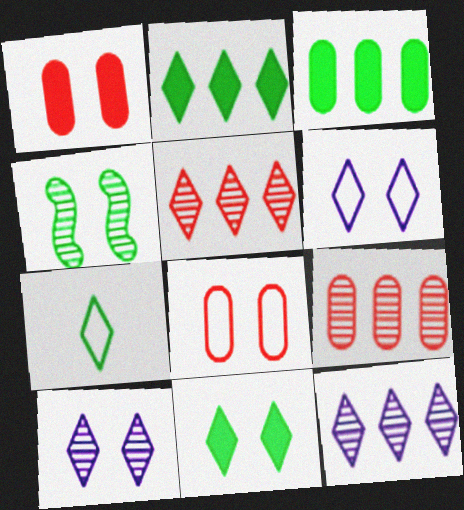[[1, 4, 6], 
[3, 4, 7]]